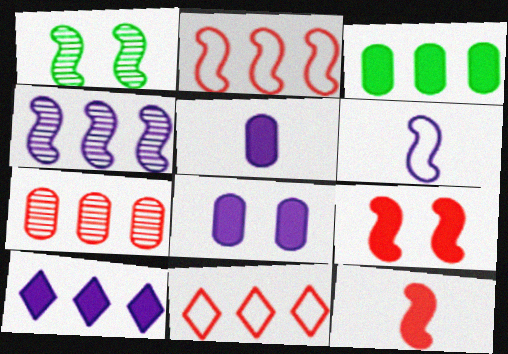[[1, 5, 11], 
[3, 4, 11]]